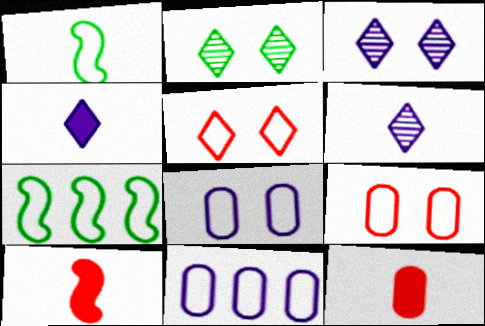[[1, 5, 11], 
[1, 6, 12], 
[2, 10, 11], 
[3, 7, 12]]